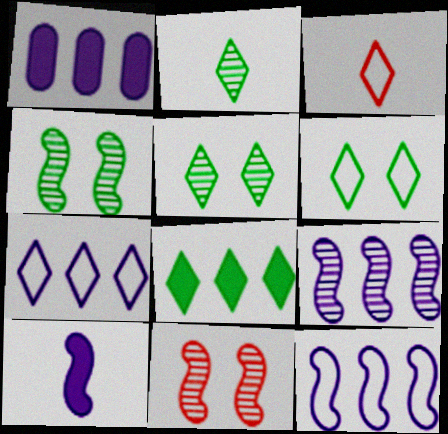[[1, 3, 4], 
[1, 7, 9], 
[2, 6, 8], 
[3, 6, 7]]